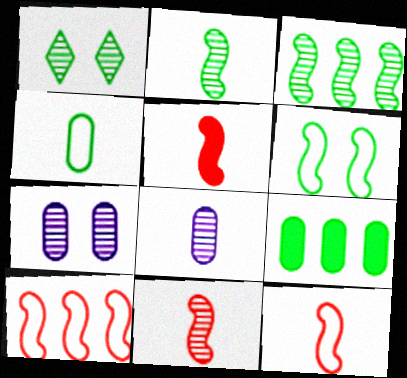[[5, 11, 12]]